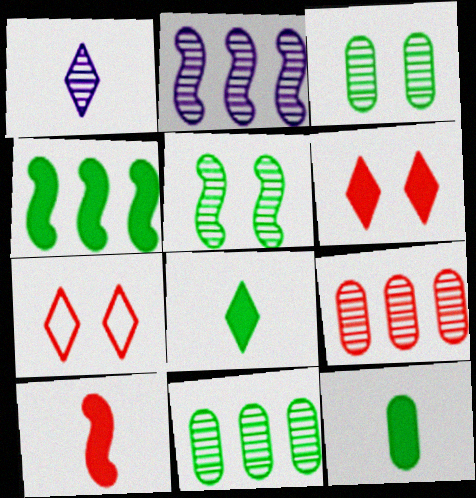[[1, 5, 9], 
[2, 7, 12], 
[7, 9, 10]]